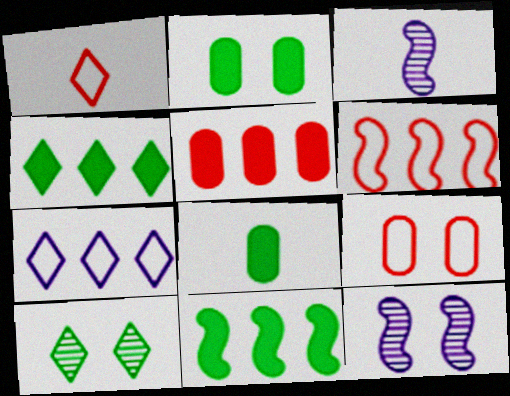[[1, 3, 8], 
[1, 6, 9], 
[3, 4, 9]]